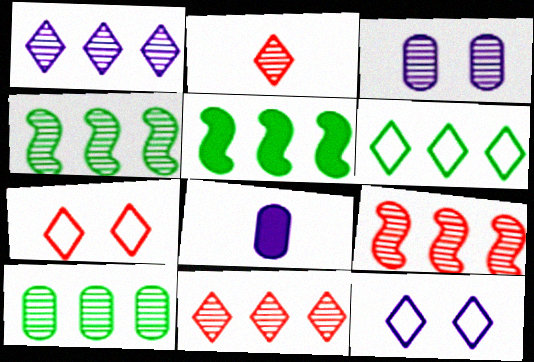[[1, 9, 10], 
[2, 3, 4], 
[4, 7, 8], 
[5, 6, 10]]